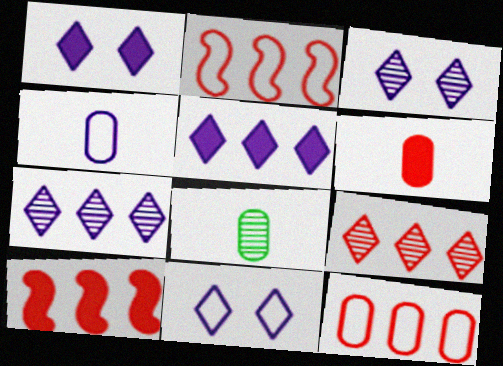[[1, 2, 8], 
[1, 3, 11], 
[4, 6, 8], 
[8, 10, 11], 
[9, 10, 12]]